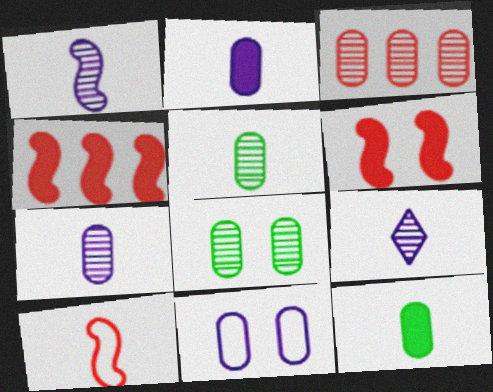[[1, 7, 9], 
[3, 7, 8], 
[3, 11, 12], 
[9, 10, 12]]